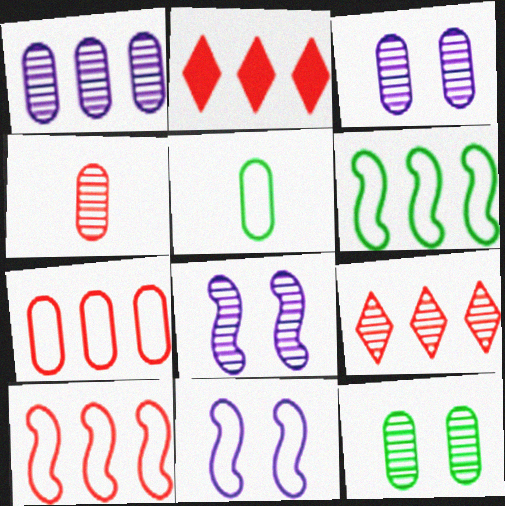[[1, 2, 6], 
[1, 4, 12], 
[2, 5, 8]]